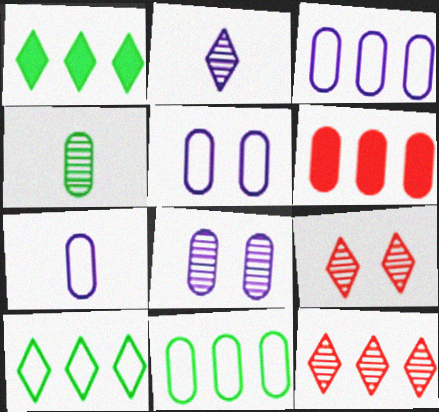[[3, 5, 7], 
[4, 5, 6]]